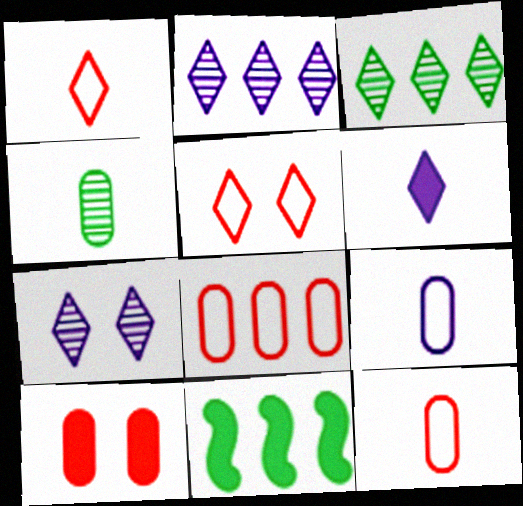[[2, 8, 11], 
[3, 5, 6], 
[6, 10, 11], 
[7, 11, 12]]